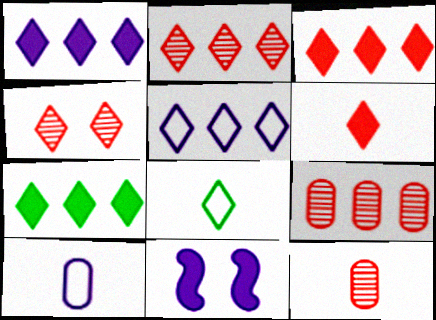[[1, 3, 7], 
[1, 4, 8], 
[2, 5, 7], 
[8, 9, 11]]